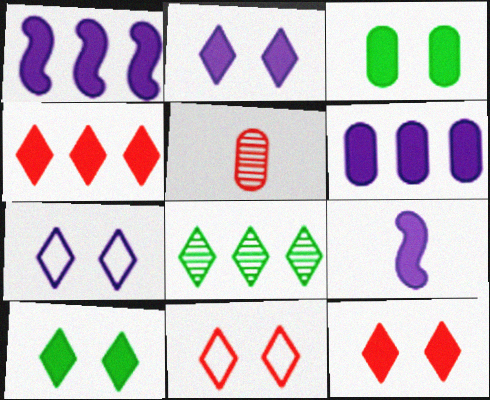[[2, 6, 9], 
[2, 10, 12], 
[3, 4, 9]]